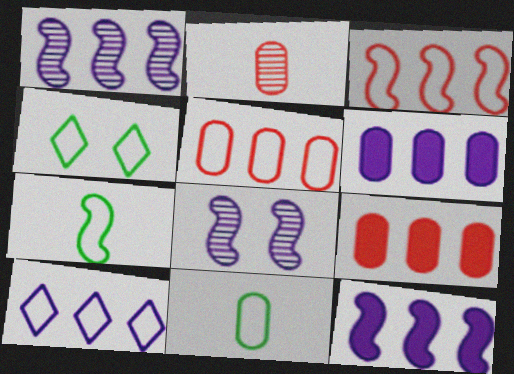[[1, 6, 10], 
[2, 4, 12]]